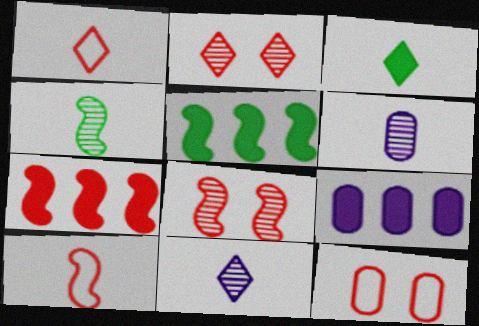[[1, 3, 11], 
[3, 6, 10], 
[5, 11, 12], 
[7, 8, 10]]